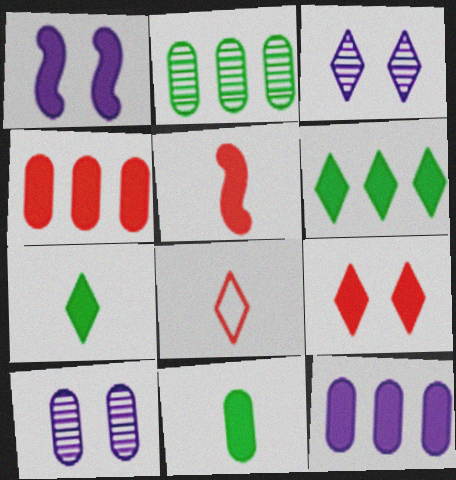[[1, 2, 8], 
[1, 4, 7], 
[3, 6, 8], 
[4, 5, 9]]